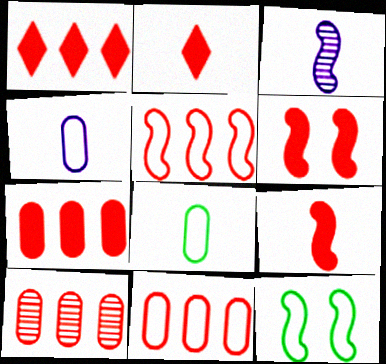[[1, 5, 10], 
[2, 3, 8], 
[2, 6, 7], 
[7, 10, 11]]